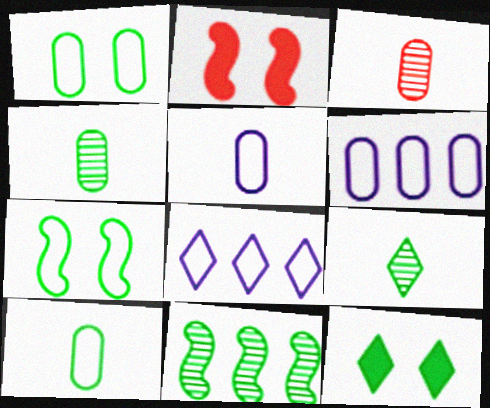[[2, 4, 8], 
[2, 6, 9], 
[10, 11, 12]]